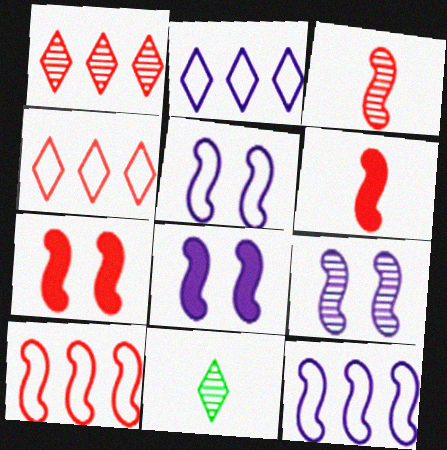[[3, 7, 10], 
[5, 8, 9]]